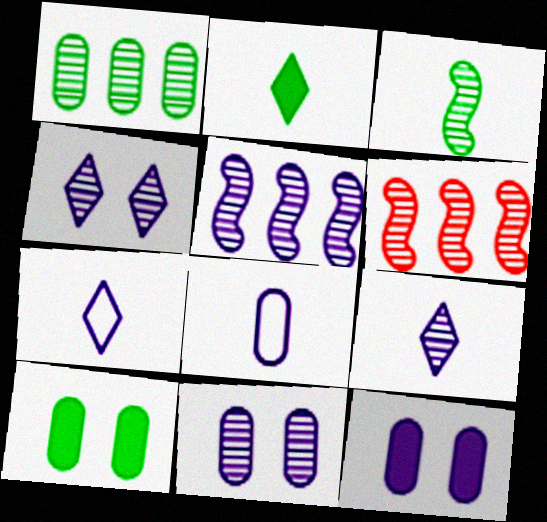[[5, 7, 12], 
[5, 9, 11], 
[6, 7, 10]]